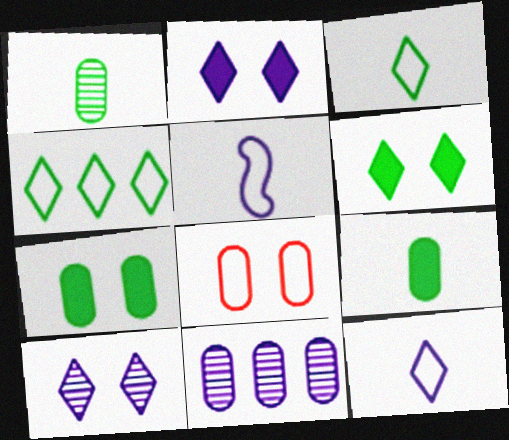[[2, 5, 11], 
[4, 5, 8], 
[8, 9, 11]]